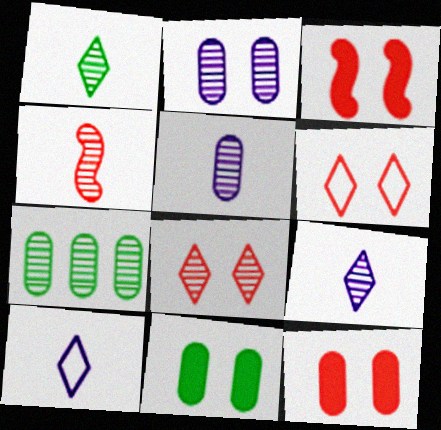[[1, 4, 5], 
[3, 7, 10]]